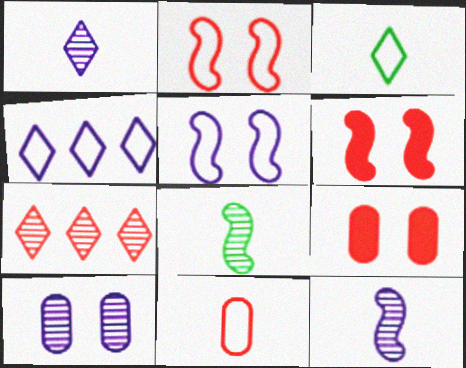[[4, 8, 9], 
[6, 7, 11], 
[7, 8, 10]]